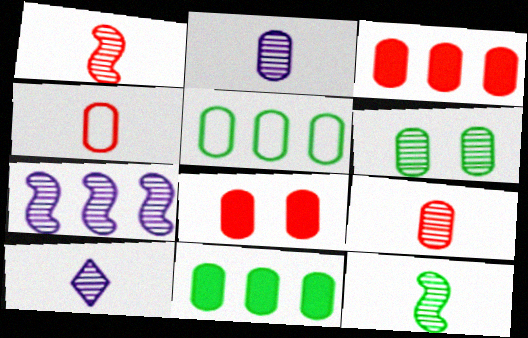[[2, 5, 8], 
[9, 10, 12]]